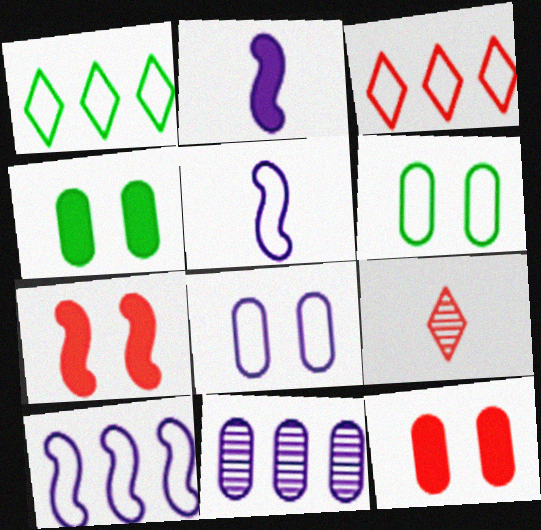[[3, 5, 6], 
[4, 9, 10]]